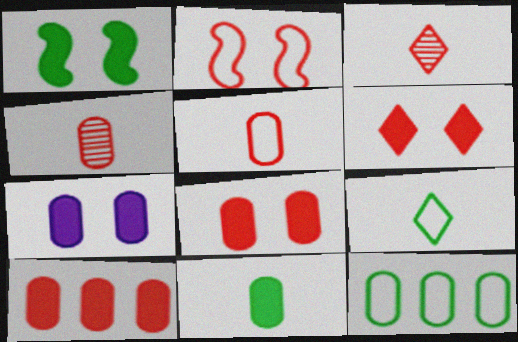[[1, 6, 7], 
[2, 3, 10], 
[4, 7, 12], 
[7, 10, 11]]